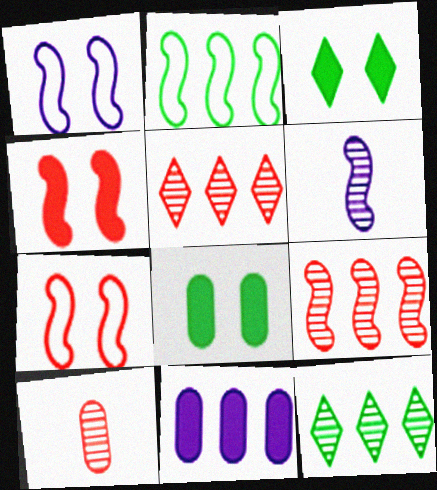[[2, 4, 6], 
[2, 5, 11]]